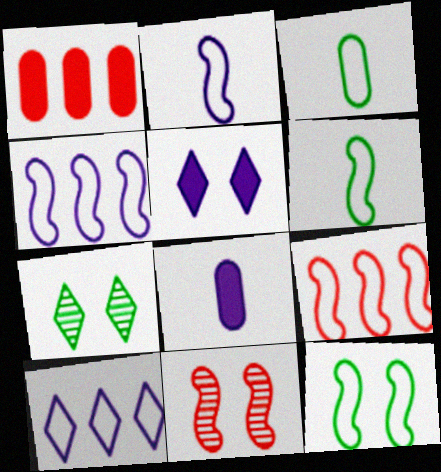[[1, 2, 7], 
[2, 9, 12], 
[7, 8, 9]]